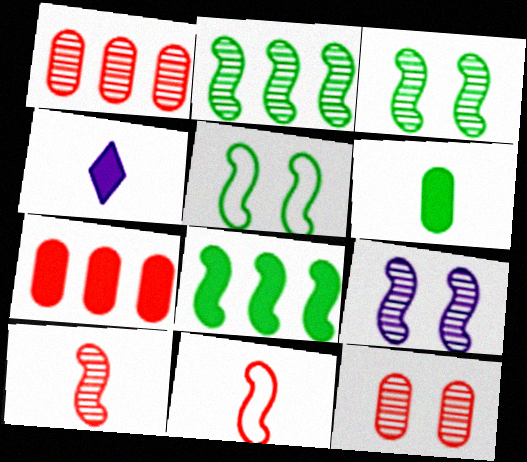[[1, 4, 5], 
[2, 9, 10], 
[8, 9, 11]]